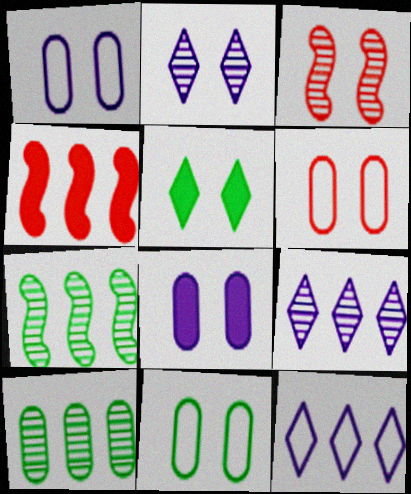[[1, 3, 5], 
[1, 6, 11], 
[4, 10, 12]]